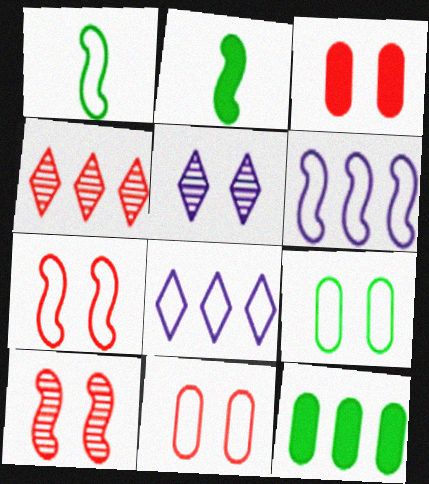[[1, 6, 7], 
[1, 8, 11], 
[2, 6, 10], 
[4, 6, 12]]